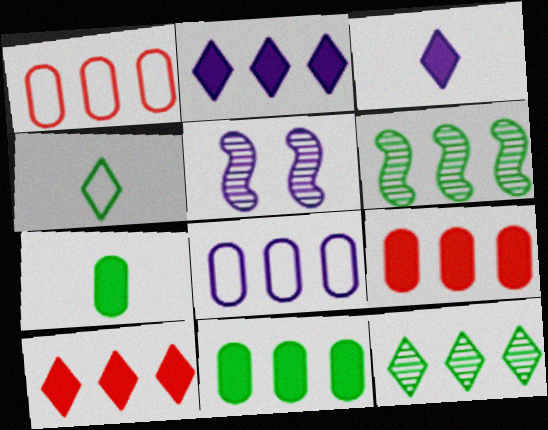[[1, 2, 6], 
[3, 5, 8], 
[4, 5, 9], 
[6, 8, 10]]